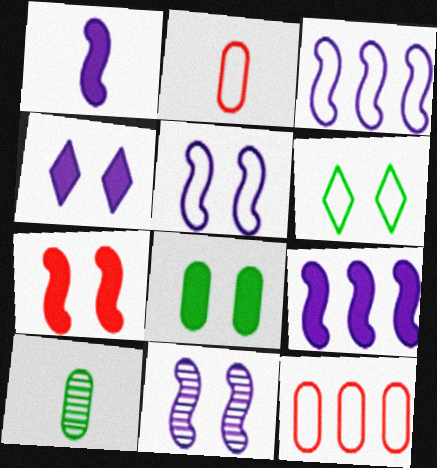[[1, 3, 11], 
[2, 3, 6], 
[4, 7, 8]]